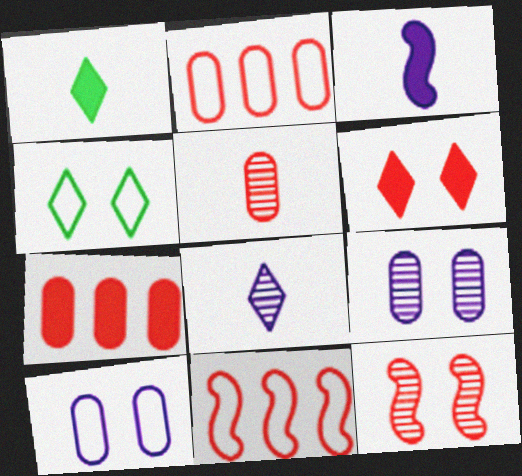[[1, 9, 11], 
[5, 6, 11]]